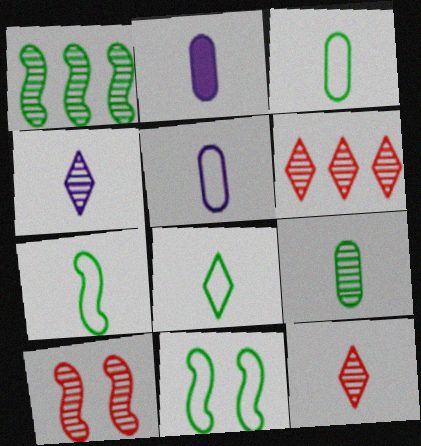[[2, 6, 11], 
[2, 7, 12], 
[3, 7, 8]]